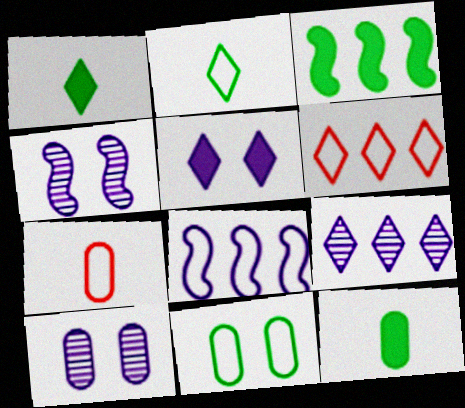[[4, 6, 12]]